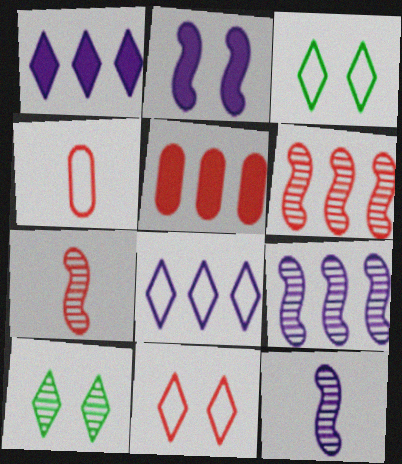[[3, 5, 12], 
[5, 7, 11]]